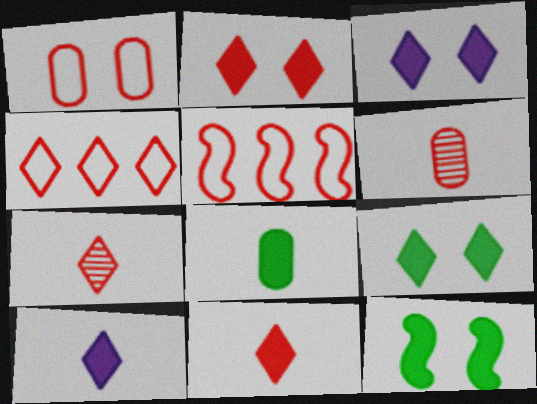[[2, 3, 9], 
[2, 4, 7], 
[2, 5, 6]]